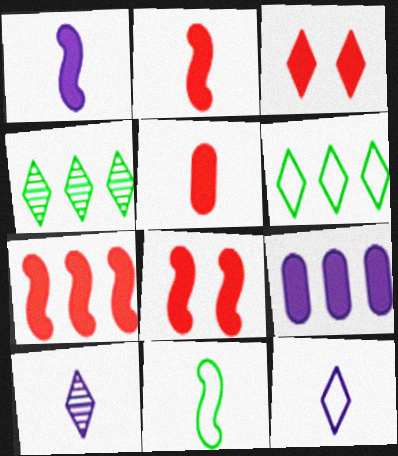[[2, 7, 8], 
[3, 4, 12], 
[3, 5, 7], 
[3, 6, 10], 
[5, 10, 11]]